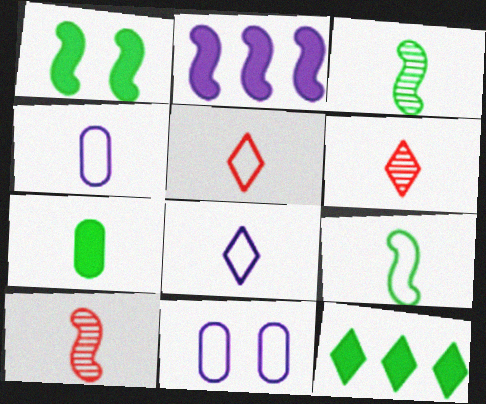[[1, 7, 12], 
[4, 5, 9], 
[7, 8, 10], 
[10, 11, 12]]